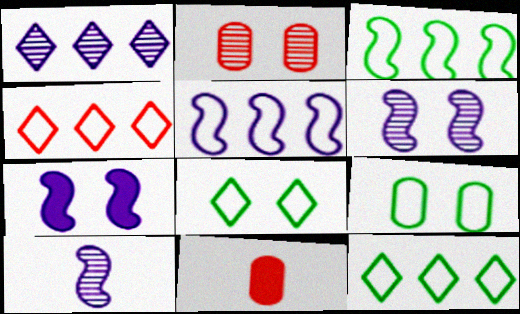[[2, 7, 8], 
[5, 7, 10], 
[6, 11, 12]]